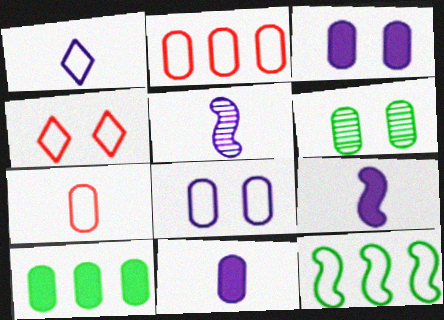[[1, 5, 11], 
[2, 6, 11], 
[4, 5, 10]]